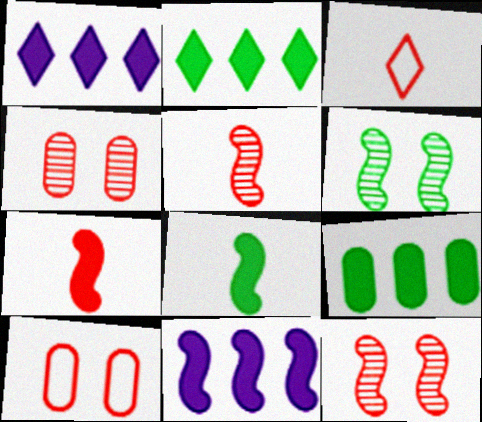[]